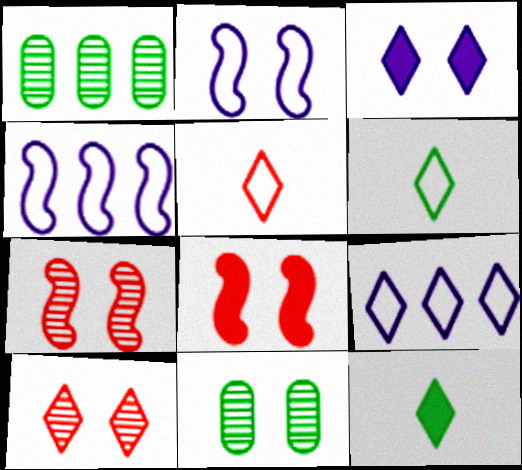[[9, 10, 12]]